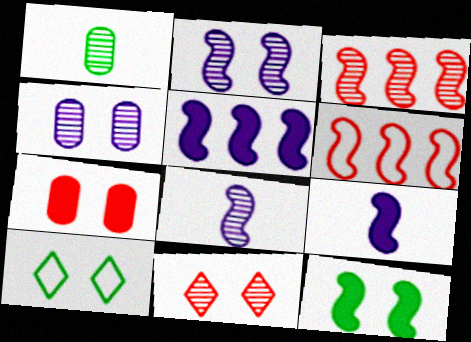[[2, 7, 10], 
[6, 8, 12]]